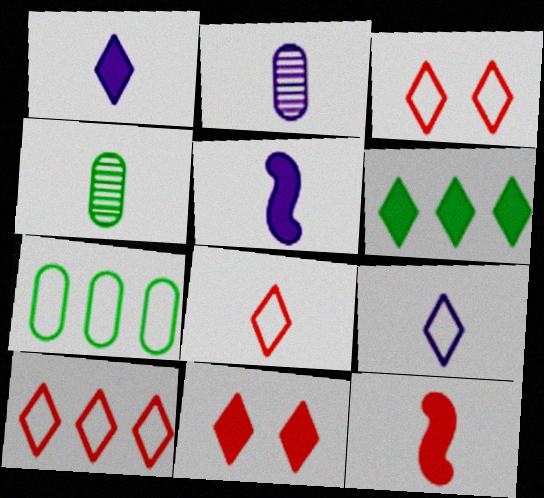[[1, 6, 11], 
[2, 5, 9], 
[3, 8, 10], 
[4, 5, 8], 
[4, 9, 12]]